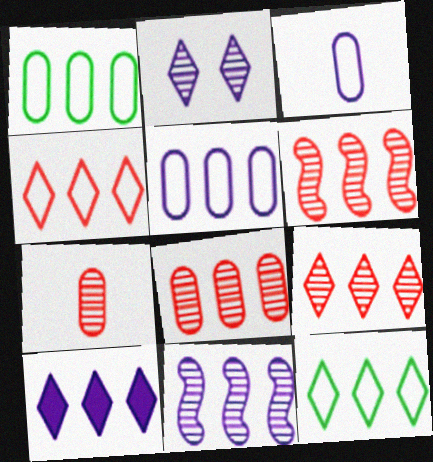[[1, 6, 10], 
[5, 10, 11], 
[6, 8, 9], 
[9, 10, 12]]